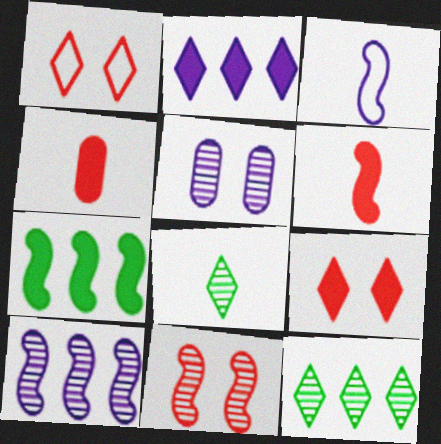[[1, 2, 8], 
[2, 3, 5], 
[3, 4, 8], 
[3, 7, 11]]